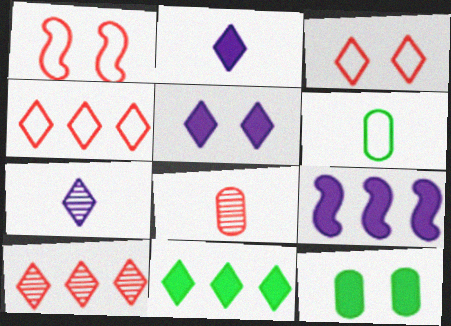[[3, 7, 11]]